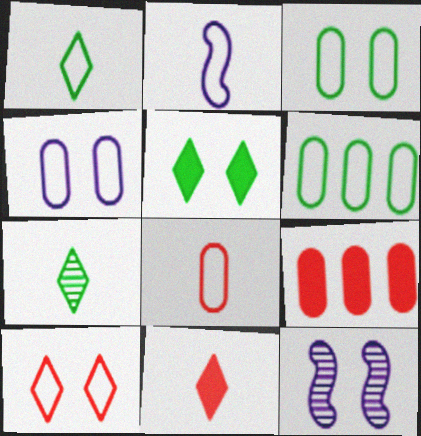[[1, 2, 8], 
[1, 9, 12], 
[2, 6, 10], 
[4, 6, 8], 
[6, 11, 12]]